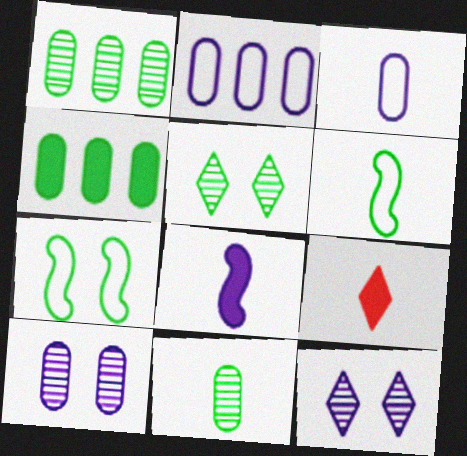[[2, 8, 12], 
[4, 5, 6]]